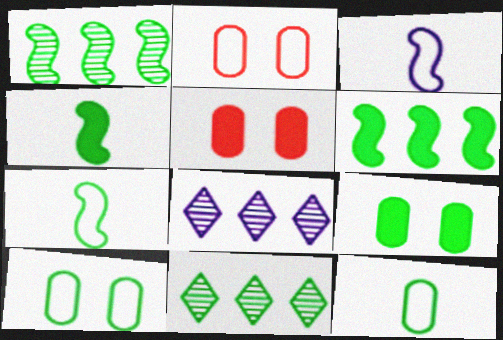[[2, 4, 8], 
[3, 5, 11], 
[4, 10, 11], 
[5, 7, 8], 
[7, 9, 11]]